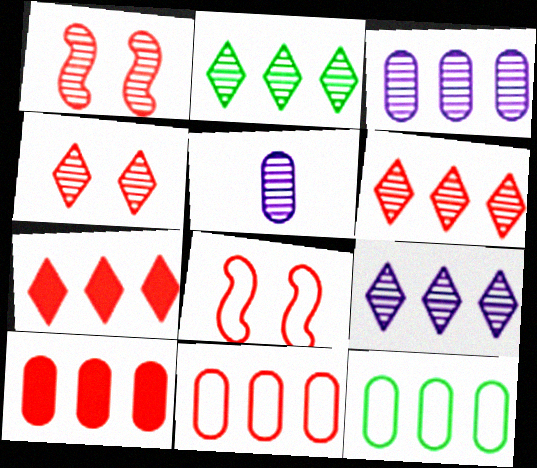[[1, 2, 5], 
[2, 6, 9], 
[3, 10, 12]]